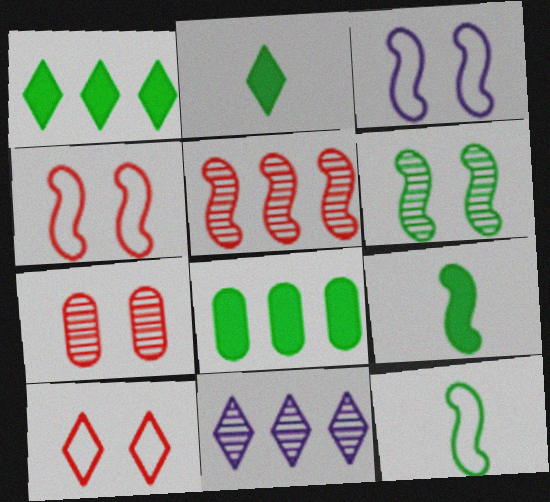[[2, 10, 11], 
[3, 5, 9]]